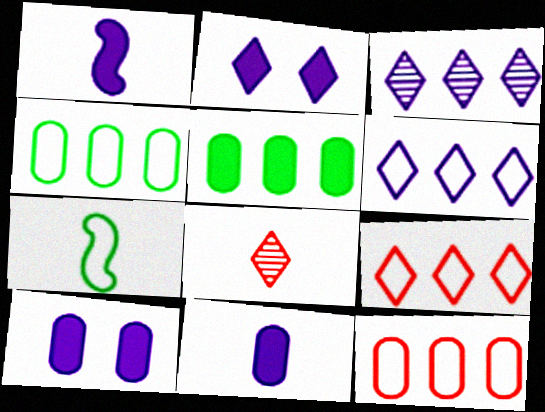[[7, 8, 11]]